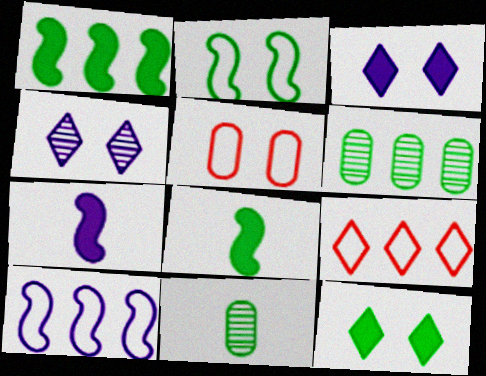[]